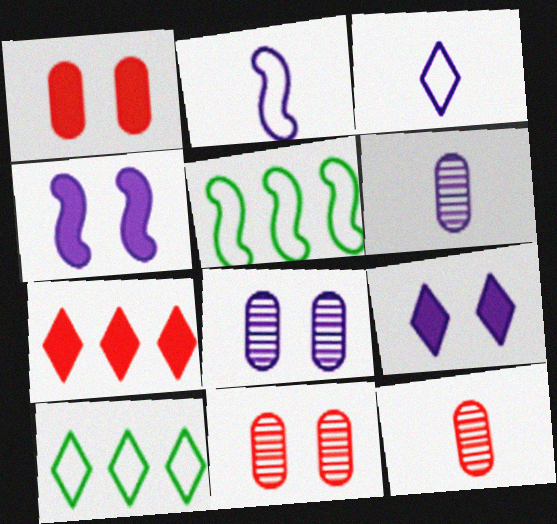[[4, 10, 12], 
[5, 9, 12]]